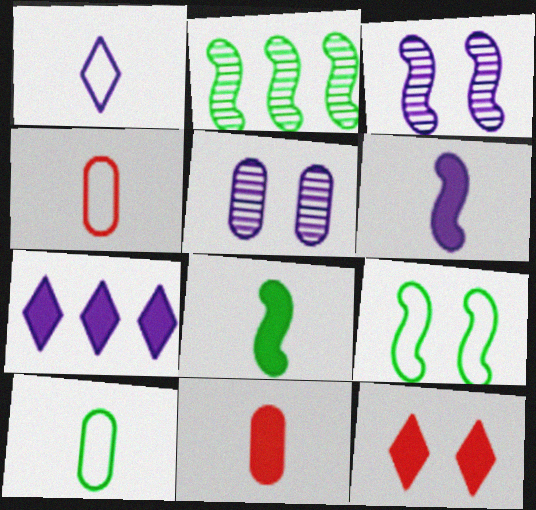[[2, 8, 9], 
[5, 9, 12]]